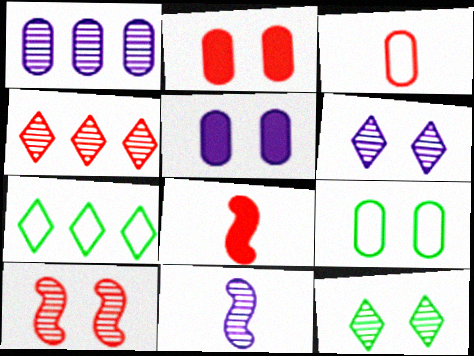[[1, 6, 11], 
[2, 7, 11]]